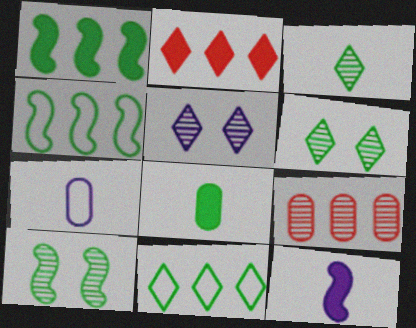[[2, 7, 10], 
[4, 6, 8], 
[8, 10, 11]]